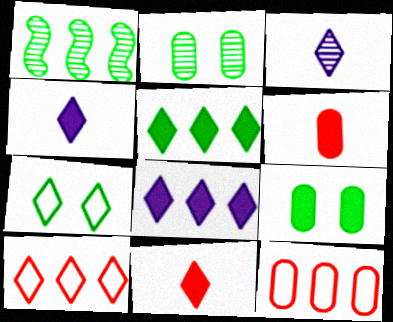[[1, 8, 12]]